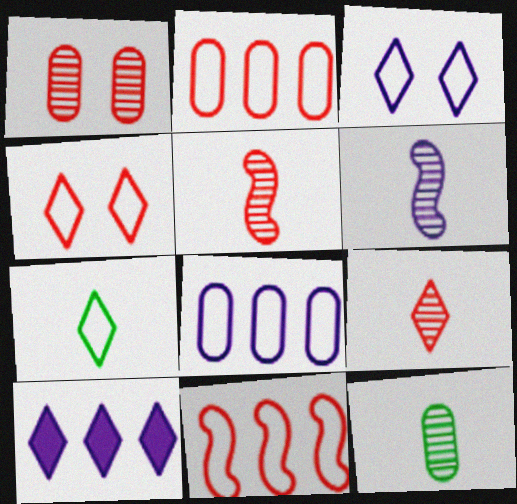[[6, 9, 12]]